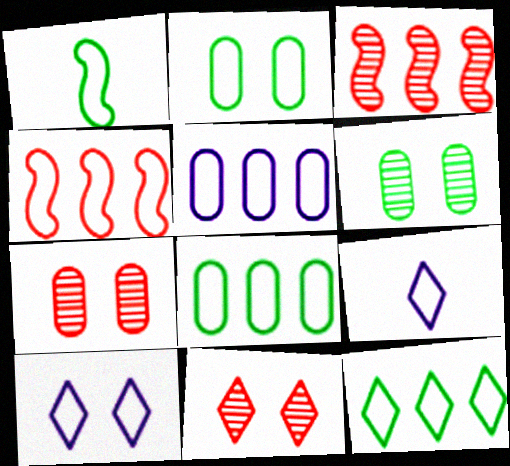[[1, 2, 12], 
[2, 4, 9], 
[4, 5, 12]]